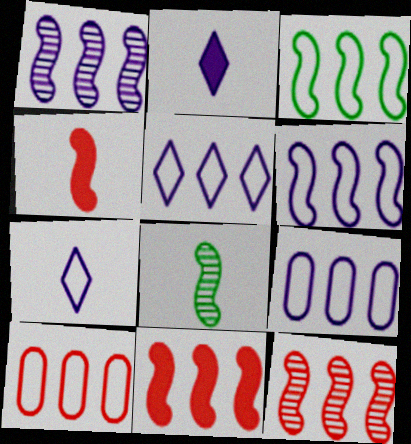[[1, 3, 11], 
[3, 5, 10], 
[5, 6, 9]]